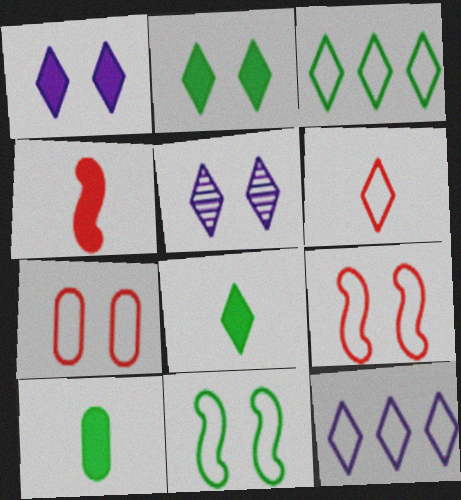[]